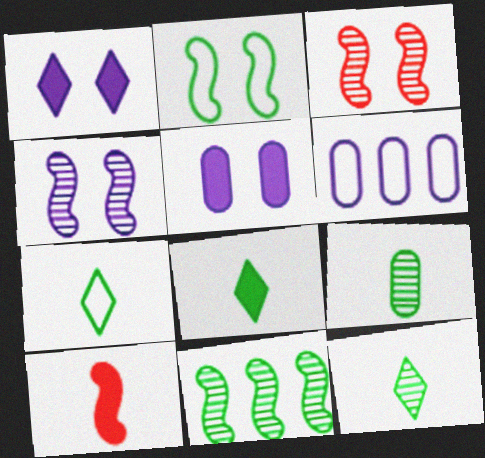[[3, 6, 8], 
[7, 8, 12]]